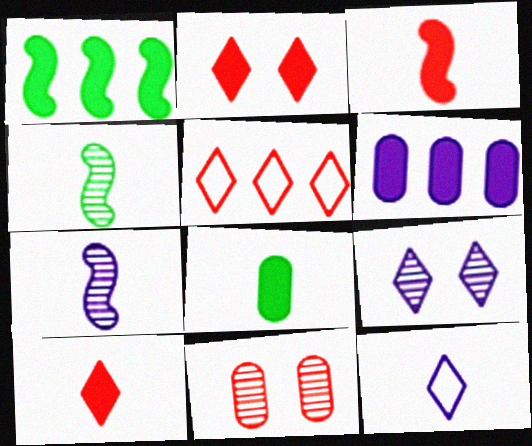[[1, 11, 12], 
[3, 5, 11]]